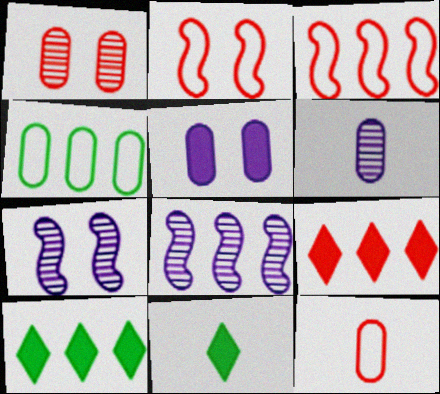[[2, 6, 10], 
[4, 8, 9], 
[7, 10, 12]]